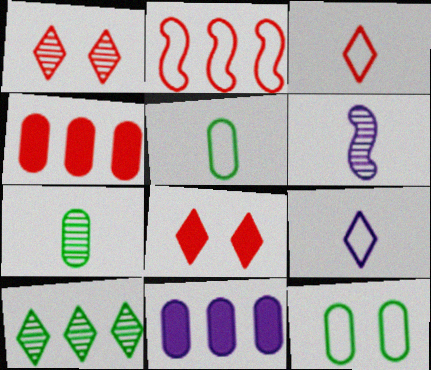[[2, 9, 12], 
[2, 10, 11], 
[8, 9, 10]]